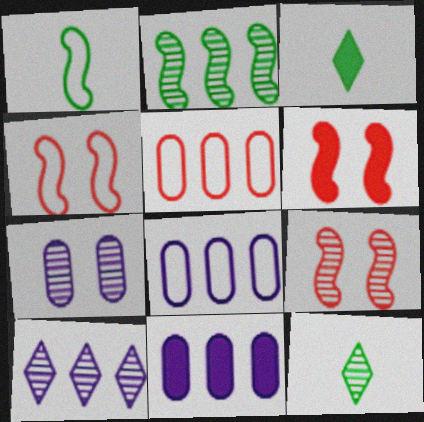[[3, 6, 11], 
[3, 8, 9], 
[4, 6, 9], 
[4, 11, 12], 
[6, 8, 12]]